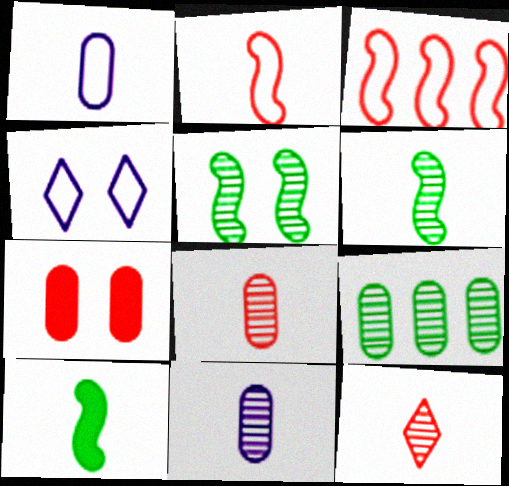[[1, 7, 9], 
[1, 10, 12], 
[3, 7, 12], 
[4, 5, 7], 
[6, 11, 12]]